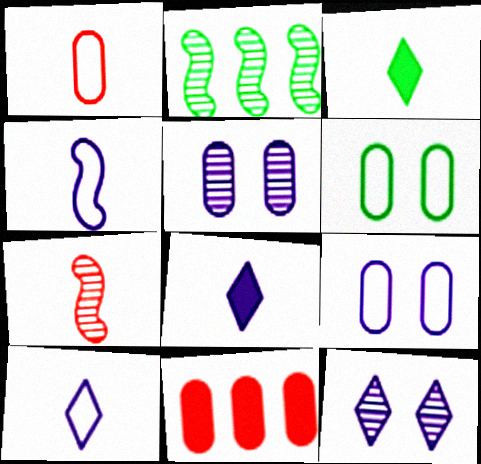[[2, 3, 6]]